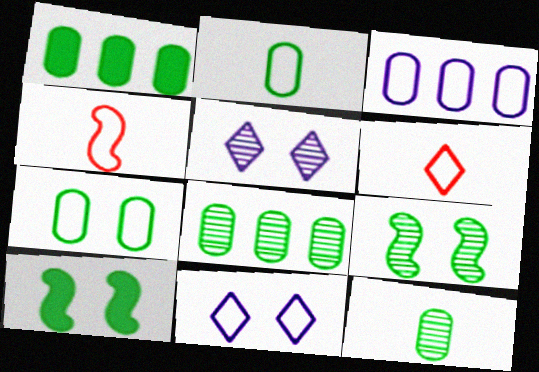[[1, 4, 5], 
[1, 7, 12]]